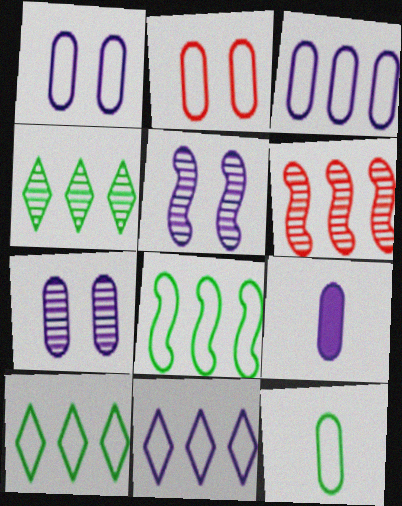[[2, 3, 12], 
[3, 7, 9], 
[5, 9, 11]]